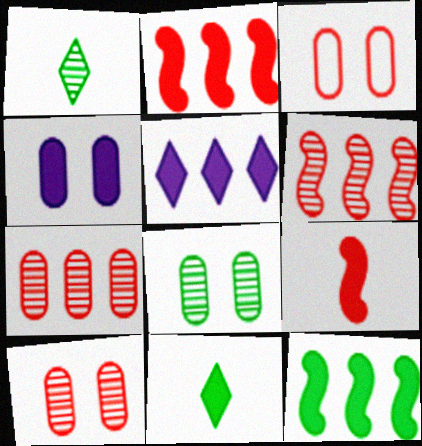[[2, 4, 11], 
[3, 4, 8]]